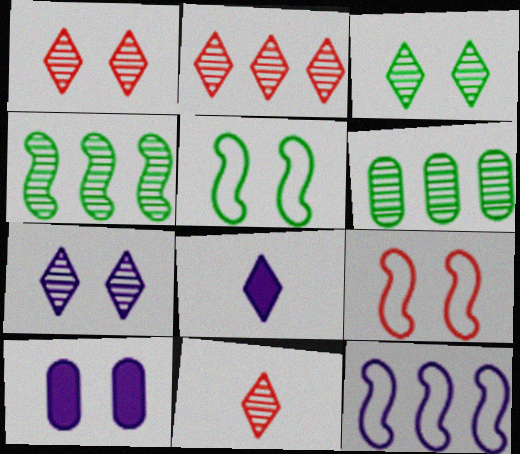[[1, 2, 11], 
[1, 3, 7], 
[1, 5, 10], 
[3, 9, 10], 
[6, 8, 9]]